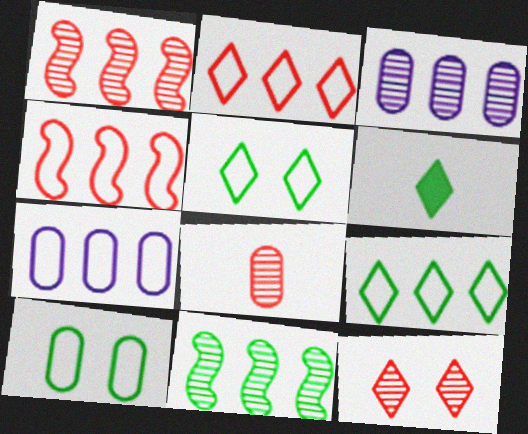[[1, 8, 12], 
[4, 7, 9], 
[6, 10, 11]]